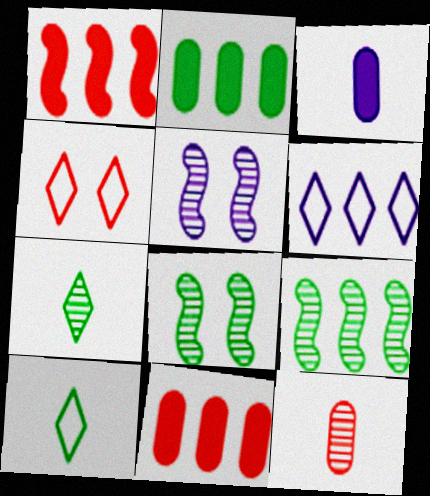[[1, 4, 12], 
[2, 8, 10], 
[3, 4, 9], 
[3, 5, 6], 
[4, 6, 10], 
[5, 10, 11], 
[6, 9, 11]]